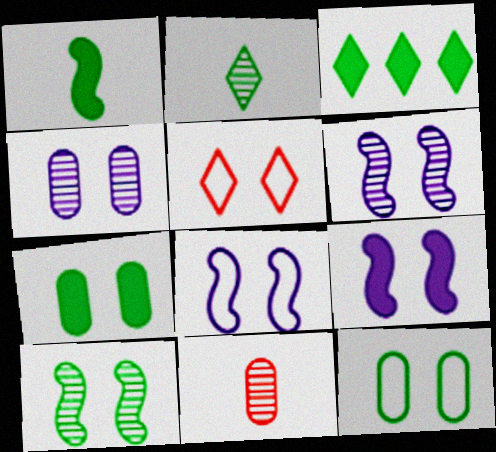[[1, 3, 7], 
[3, 8, 11], 
[5, 6, 7], 
[5, 8, 12], 
[6, 8, 9]]